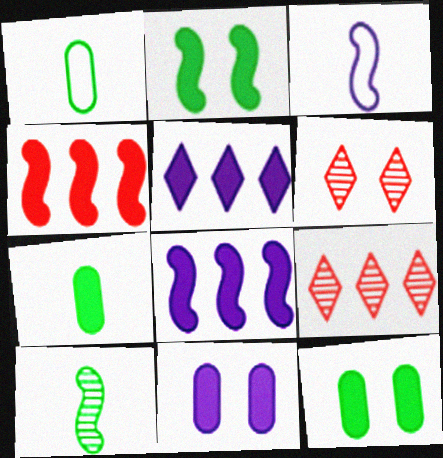[[1, 6, 8], 
[3, 9, 12]]